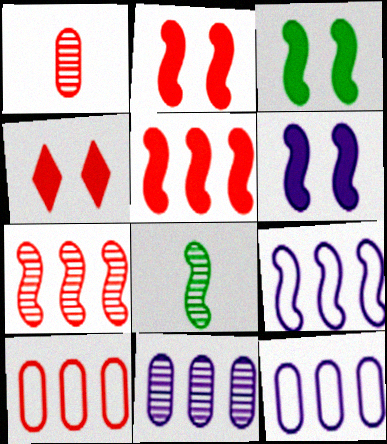[[2, 3, 6], 
[2, 8, 9], 
[4, 8, 12]]